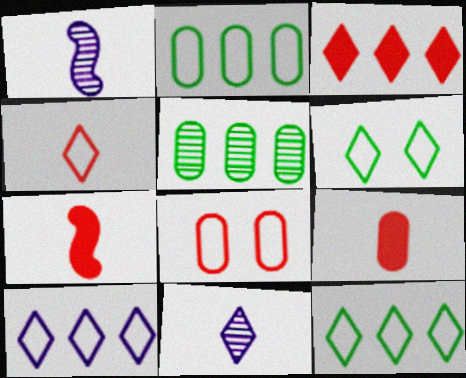[[3, 6, 11], 
[4, 6, 10]]